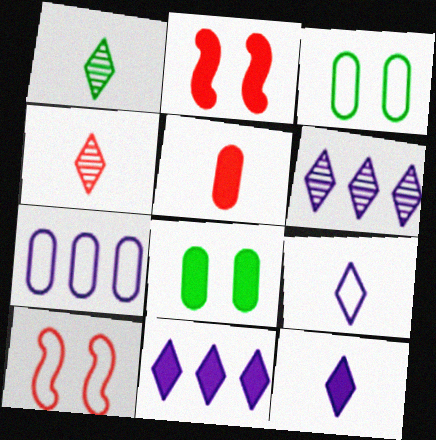[[1, 2, 7]]